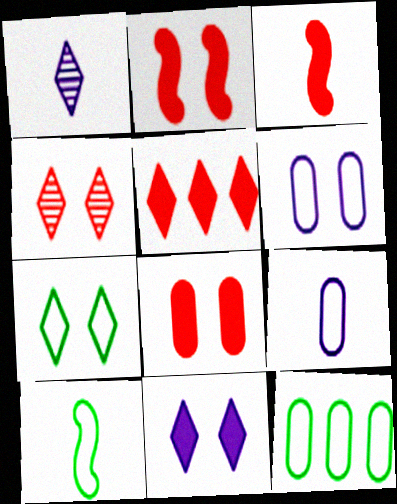[[1, 2, 12], 
[1, 5, 7], 
[3, 5, 8], 
[4, 7, 11], 
[7, 10, 12]]